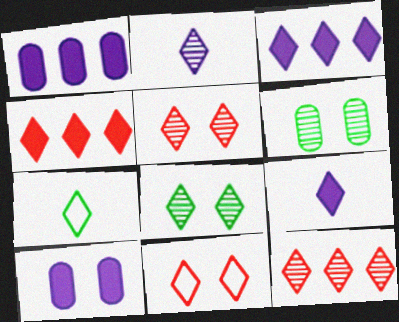[[2, 8, 12], 
[3, 5, 7]]